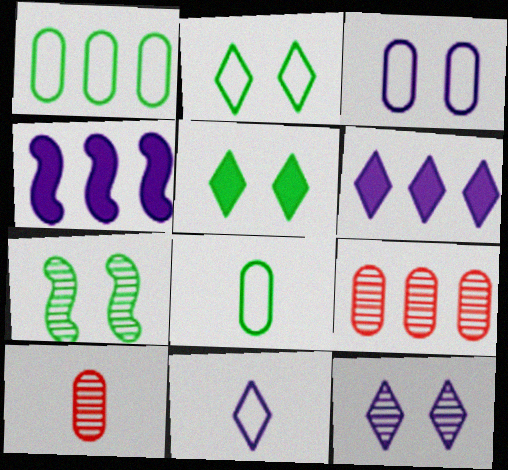[[2, 4, 10], 
[6, 11, 12]]